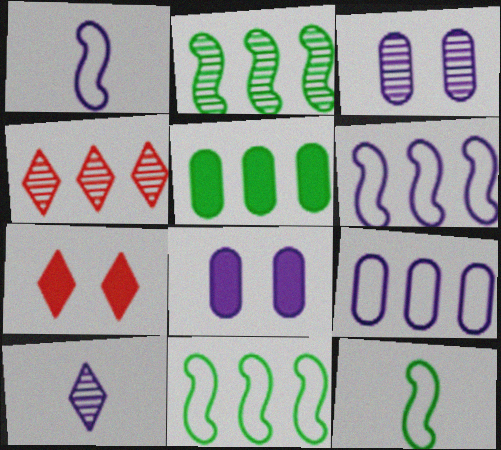[[4, 5, 6], 
[4, 8, 12], 
[6, 8, 10]]